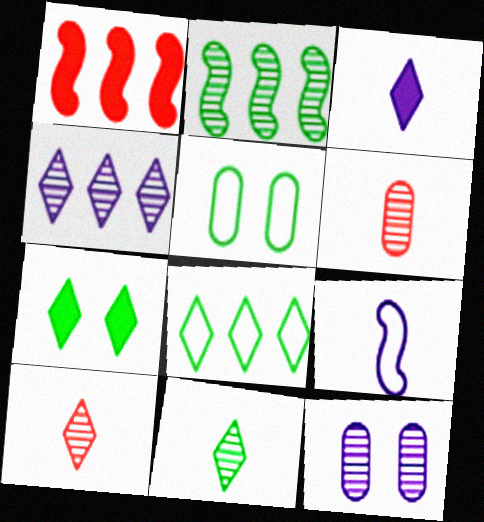[[2, 10, 12], 
[7, 8, 11]]